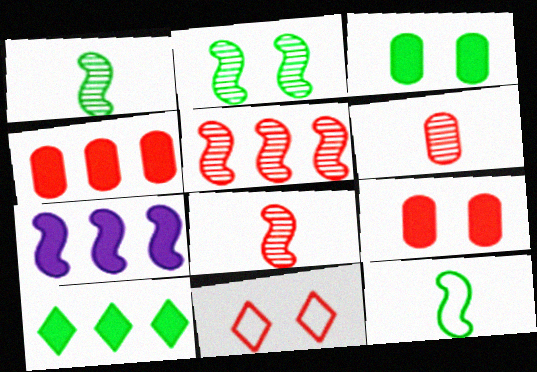[[4, 7, 10], 
[4, 8, 11]]